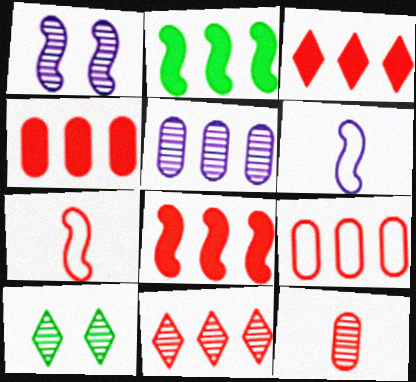[[1, 2, 7], 
[3, 4, 8], 
[4, 6, 10], 
[8, 9, 11]]